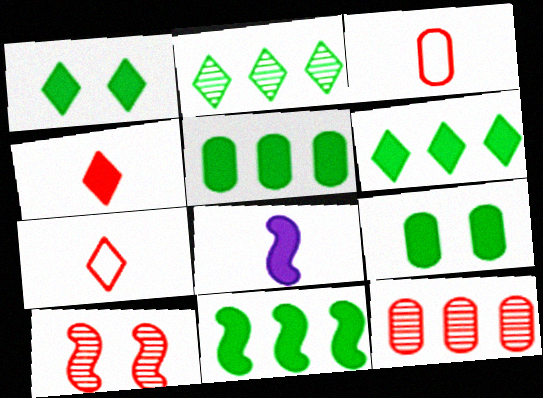[[5, 6, 11]]